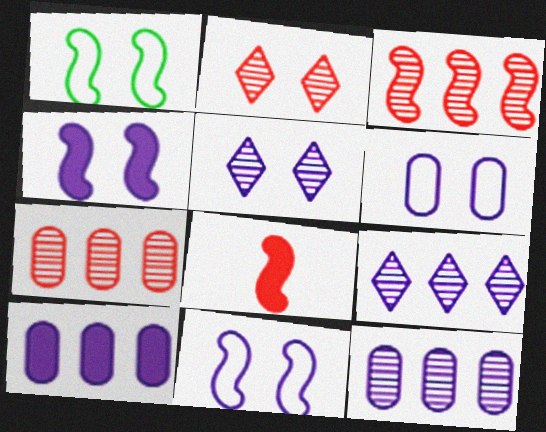[[4, 5, 6]]